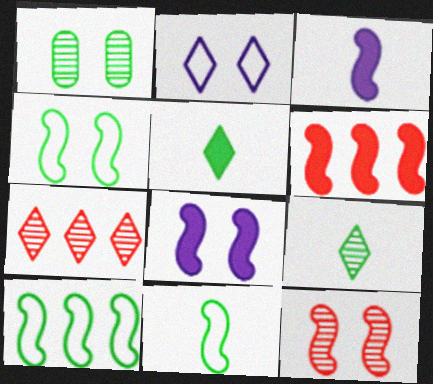[[1, 5, 10], 
[2, 5, 7], 
[3, 10, 12], 
[4, 8, 12], 
[4, 10, 11]]